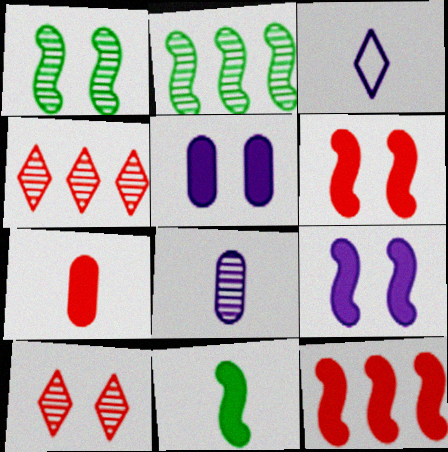[[1, 4, 8], 
[2, 8, 10], 
[9, 11, 12]]